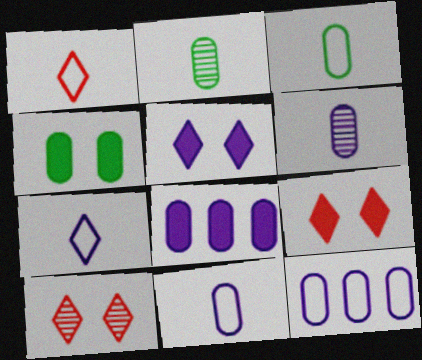[]